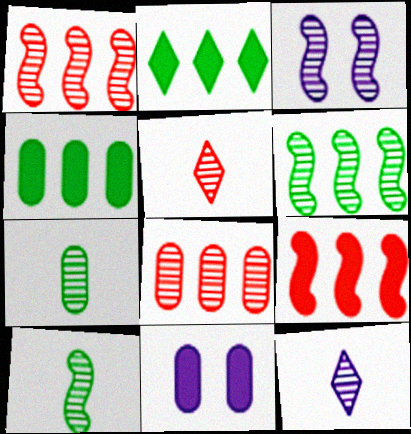[[1, 3, 10]]